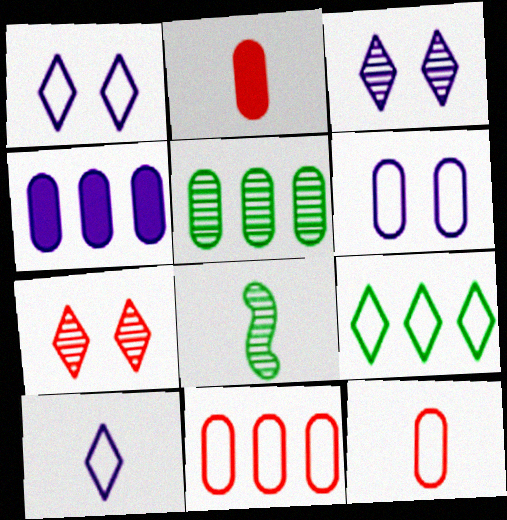[[2, 5, 6], 
[2, 8, 10], 
[4, 5, 11]]